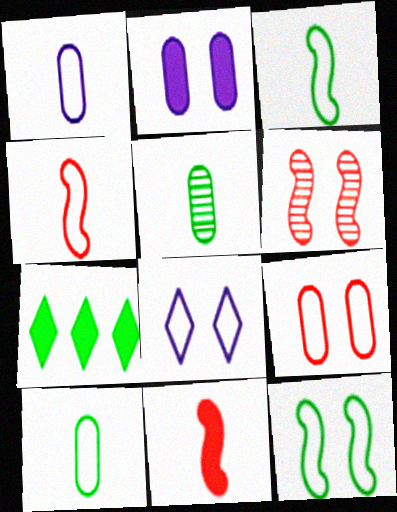[[1, 6, 7], 
[2, 7, 11], 
[5, 7, 12], 
[8, 9, 12]]